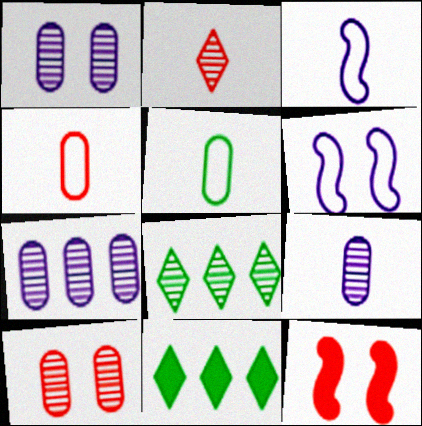[[1, 7, 9], 
[3, 10, 11]]